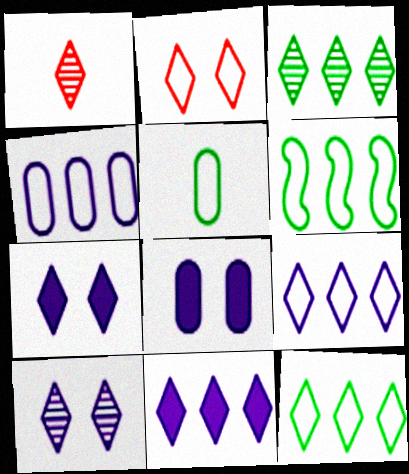[[1, 3, 10], 
[1, 6, 8], 
[1, 7, 12]]